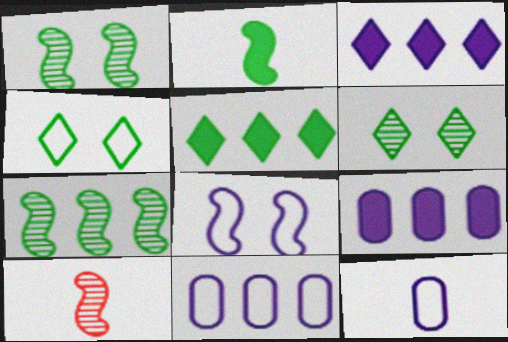[[4, 9, 10]]